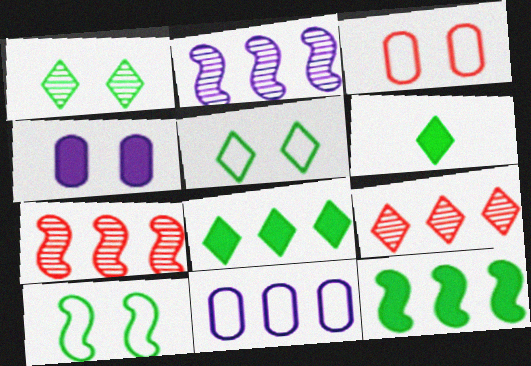[[2, 3, 6], 
[7, 8, 11], 
[9, 11, 12]]